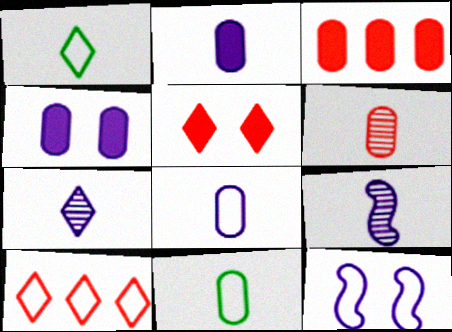[[2, 6, 11], 
[10, 11, 12]]